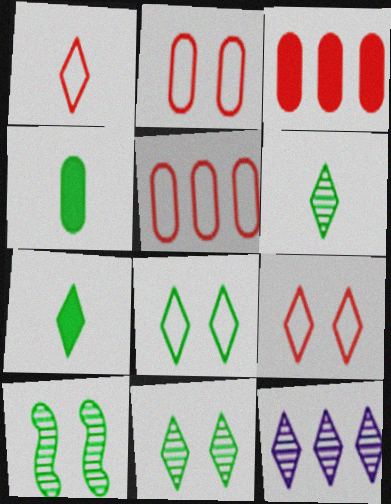[[7, 9, 12]]